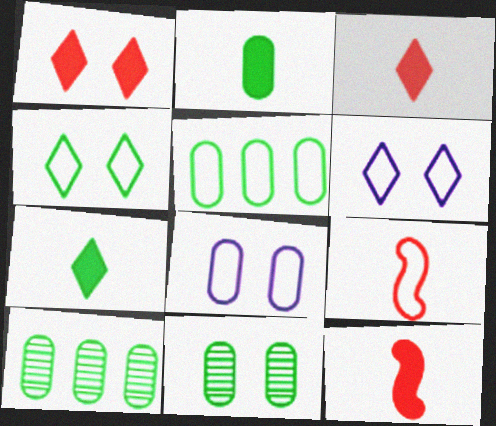[[2, 5, 11], 
[5, 6, 9], 
[6, 10, 12]]